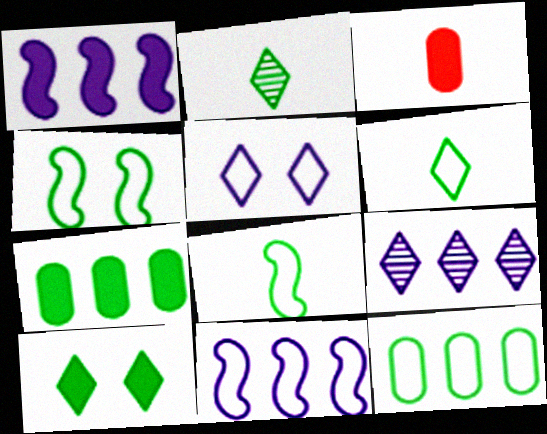[[1, 3, 10], 
[2, 4, 7], 
[3, 4, 9], 
[4, 6, 12]]